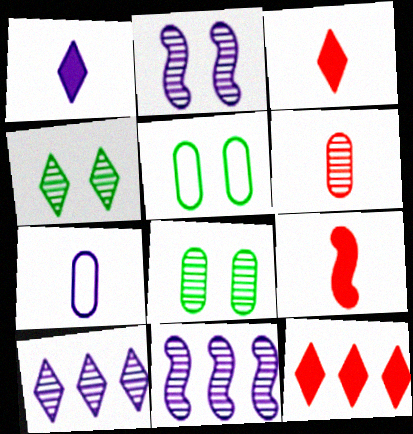[[3, 5, 11], 
[4, 6, 11], 
[5, 9, 10]]